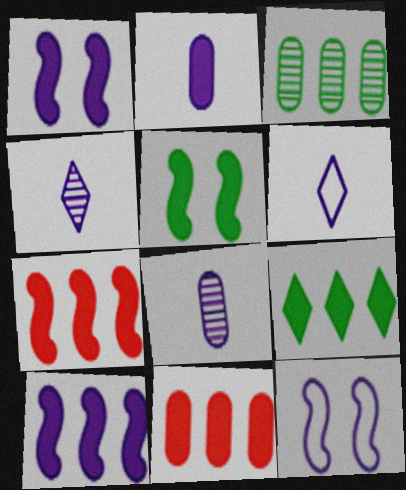[[9, 10, 11]]